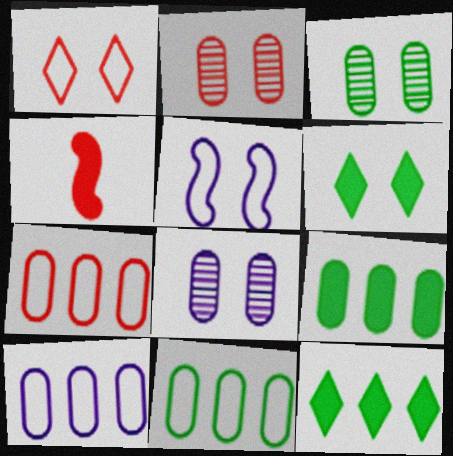[[2, 3, 8], 
[2, 5, 6], 
[7, 10, 11]]